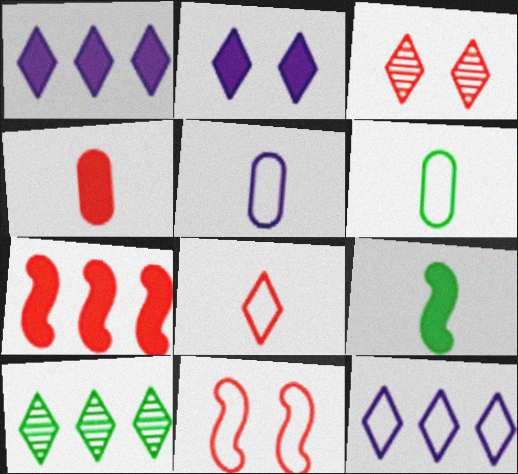[[2, 8, 10], 
[6, 11, 12]]